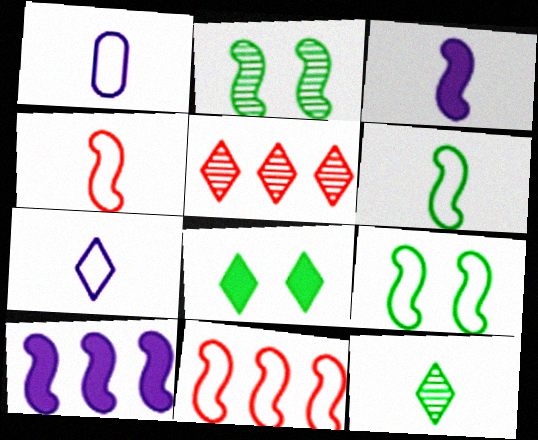[[2, 3, 11], 
[2, 4, 10], 
[5, 7, 8]]